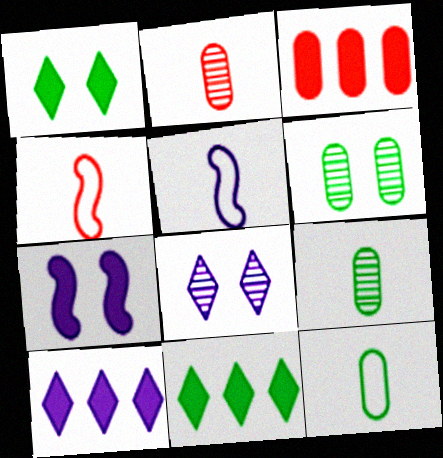[[4, 6, 10]]